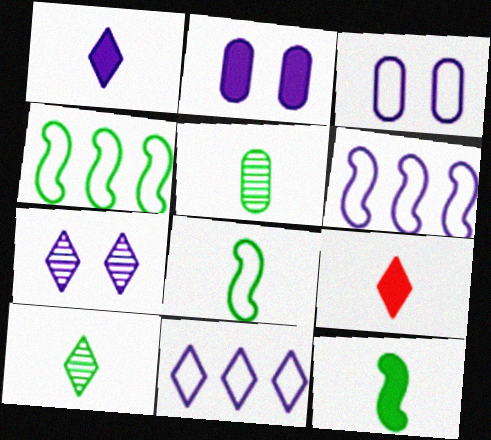[[1, 7, 11]]